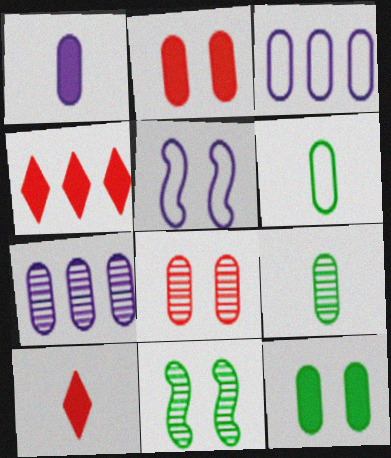[[2, 3, 9], 
[2, 6, 7], 
[3, 10, 11], 
[4, 5, 9], 
[7, 8, 9]]